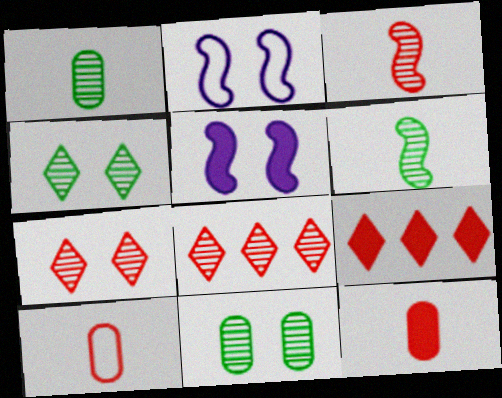[[1, 2, 9]]